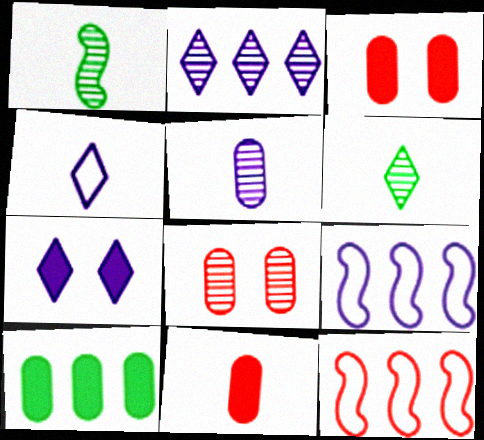[[1, 2, 8], 
[1, 4, 11], 
[2, 4, 7], 
[2, 10, 12], 
[3, 6, 9], 
[5, 7, 9]]